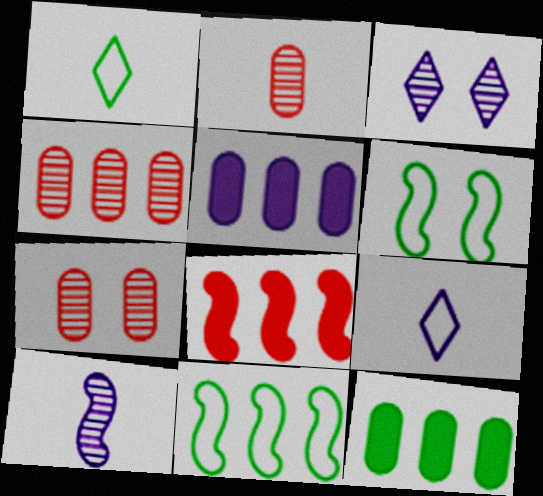[[2, 4, 7], 
[6, 8, 10]]